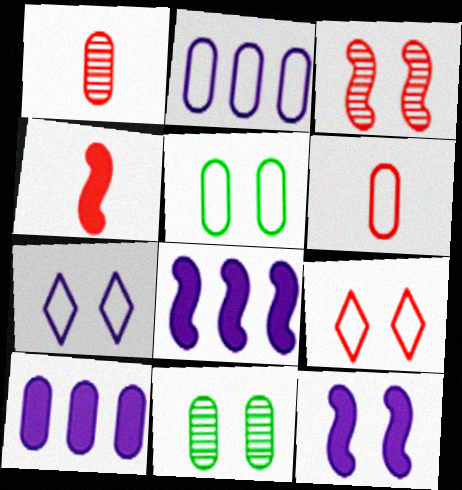[[1, 5, 10], 
[2, 5, 6], 
[6, 10, 11], 
[9, 11, 12]]